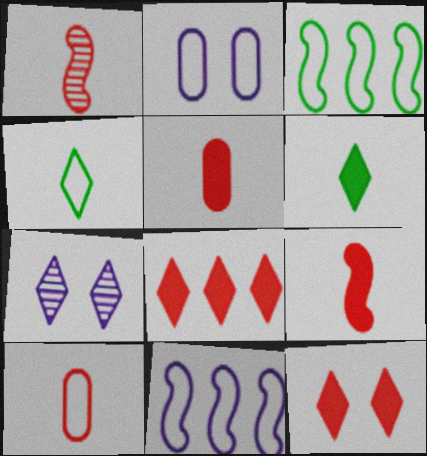[[3, 5, 7], 
[4, 7, 8]]